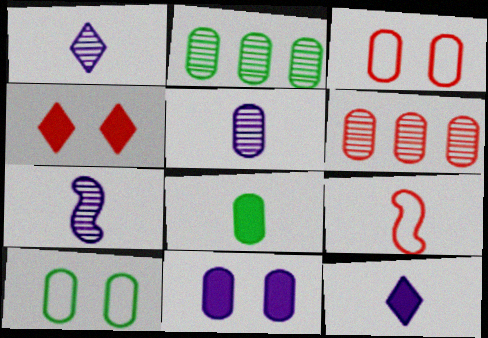[[1, 5, 7], 
[1, 8, 9], 
[2, 8, 10], 
[4, 6, 9]]